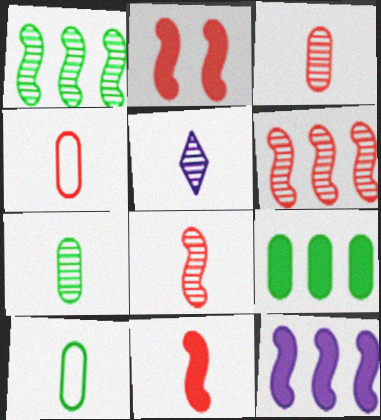[[5, 7, 8], 
[5, 10, 11]]